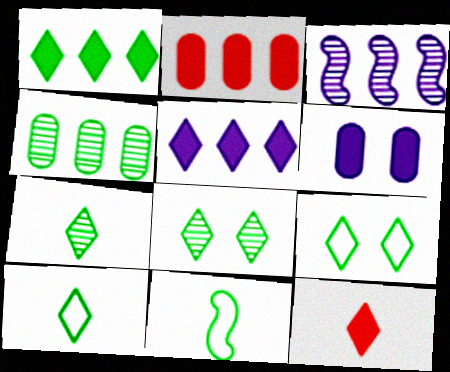[[1, 7, 9], 
[1, 8, 10]]